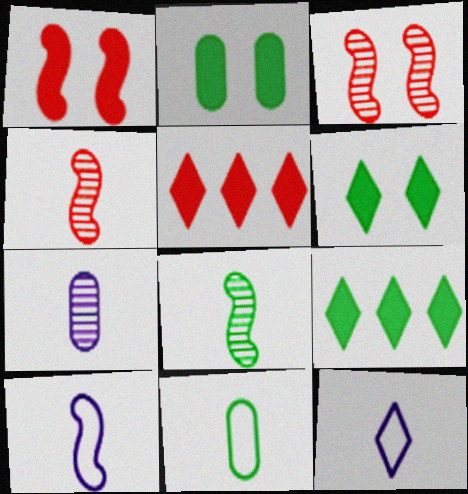[]